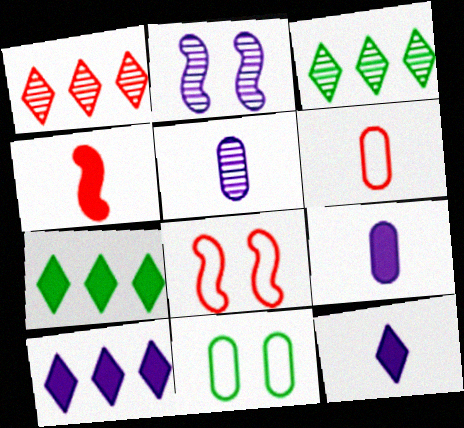[[2, 6, 7], 
[3, 8, 9], 
[5, 7, 8]]